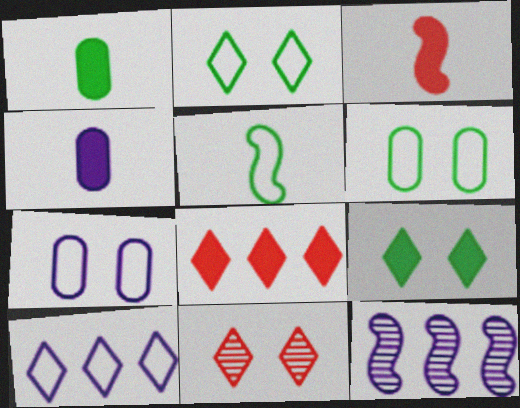[]